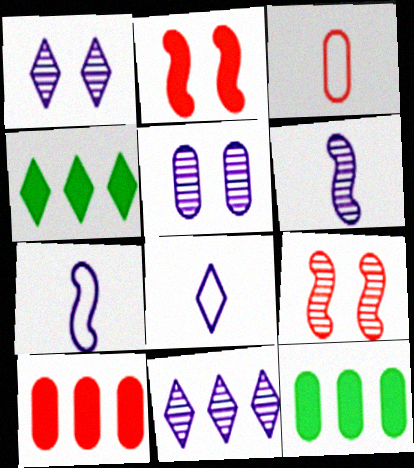[[3, 5, 12], 
[5, 6, 11], 
[8, 9, 12]]